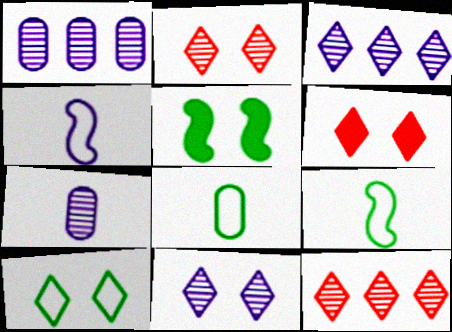[[1, 6, 9], 
[6, 10, 11]]